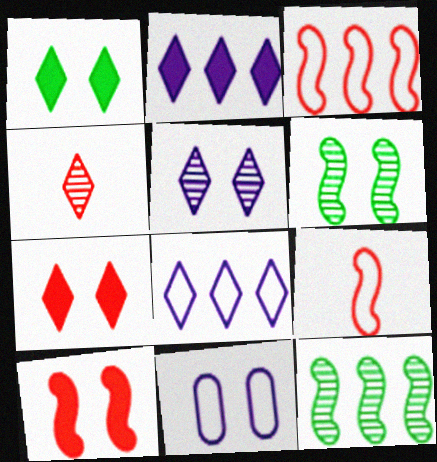[[1, 4, 8], 
[6, 7, 11]]